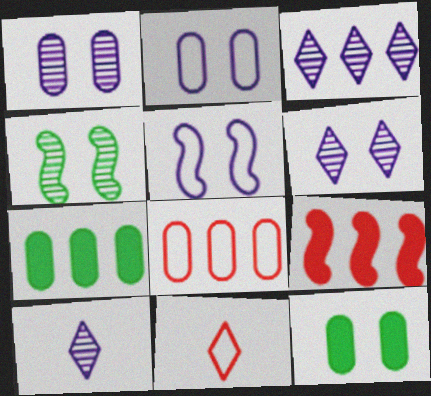[[3, 6, 10]]